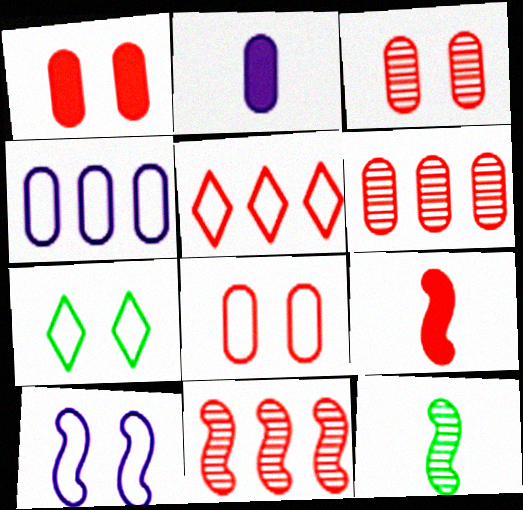[[1, 3, 8], 
[2, 7, 11], 
[3, 5, 9], 
[7, 8, 10]]